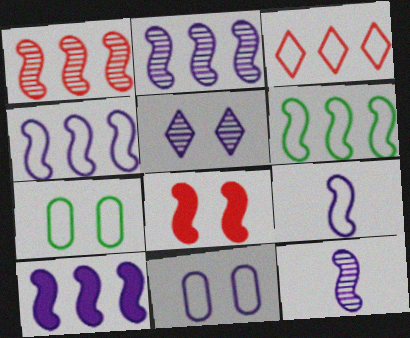[[1, 6, 10], 
[2, 4, 10], 
[3, 7, 9], 
[5, 7, 8], 
[6, 8, 12]]